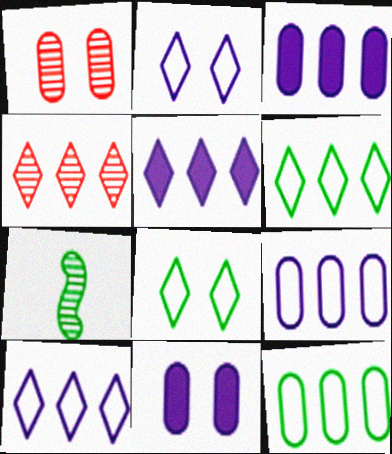[[4, 5, 6]]